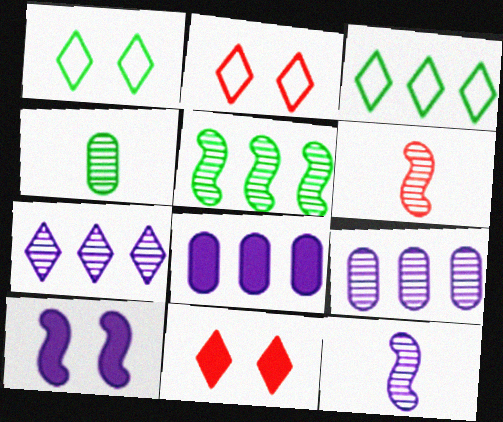[[1, 6, 8]]